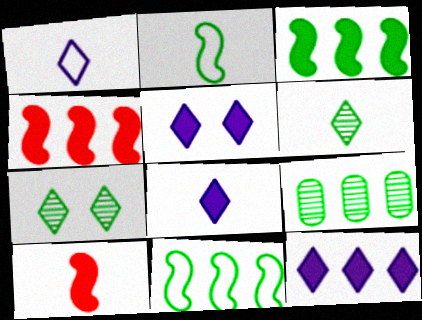[[5, 8, 12]]